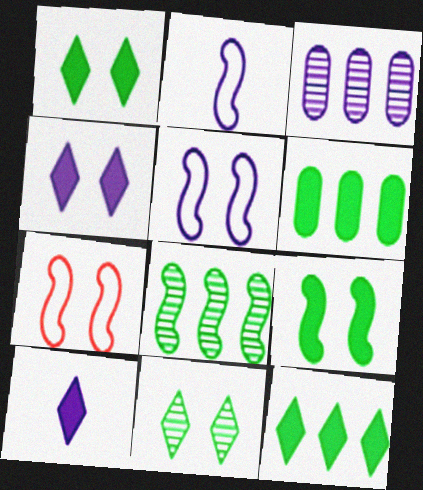[[2, 3, 4], 
[3, 5, 10]]